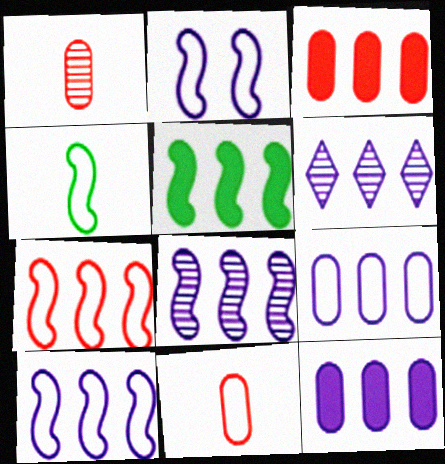[[2, 4, 7], 
[5, 7, 8], 
[6, 10, 12]]